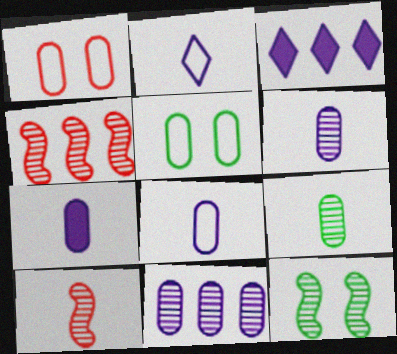[[3, 5, 10], 
[6, 7, 8]]